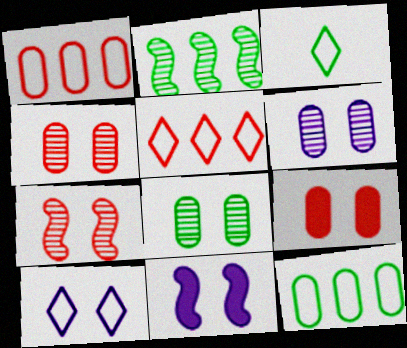[[3, 5, 10], 
[4, 6, 8], 
[6, 10, 11]]